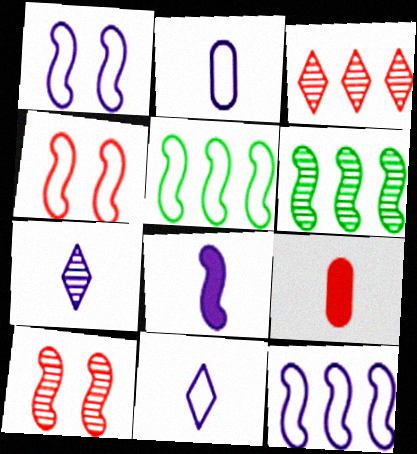[[2, 7, 8], 
[3, 4, 9], 
[4, 6, 8], 
[5, 8, 10]]